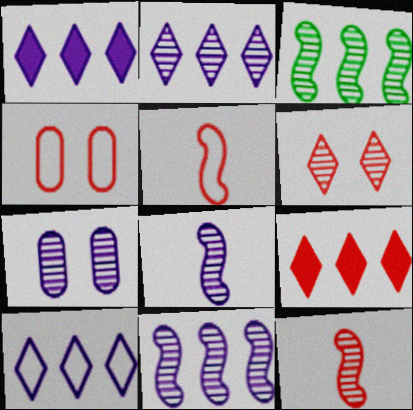[[1, 2, 10], 
[2, 7, 8], 
[4, 9, 12]]